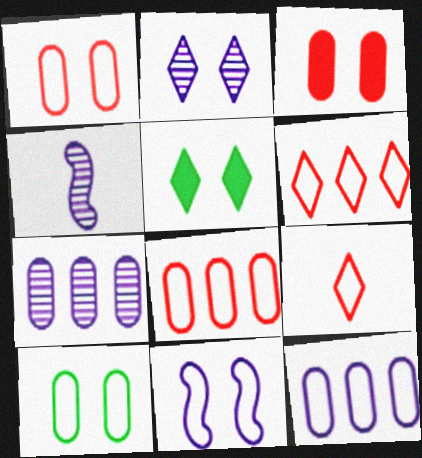[[2, 4, 7], 
[4, 5, 8]]